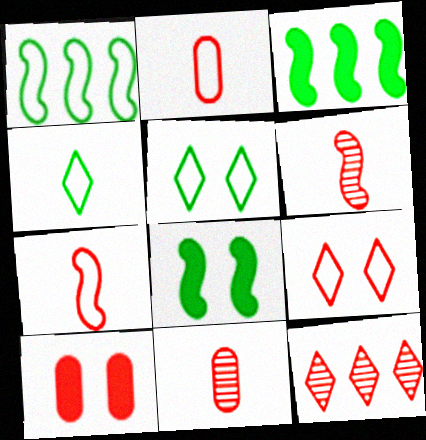[[7, 10, 12]]